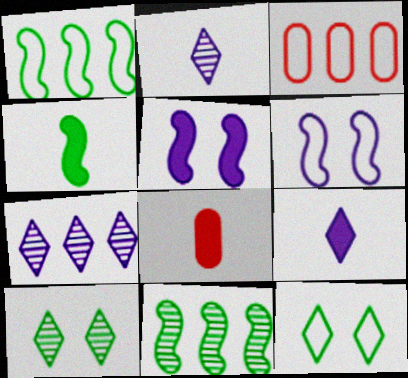[[4, 8, 9]]